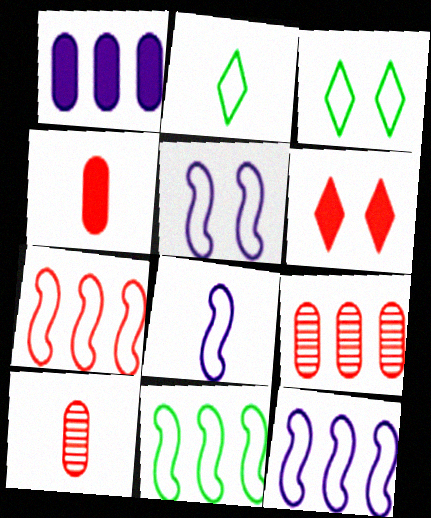[[5, 8, 12], 
[6, 7, 10], 
[7, 11, 12]]